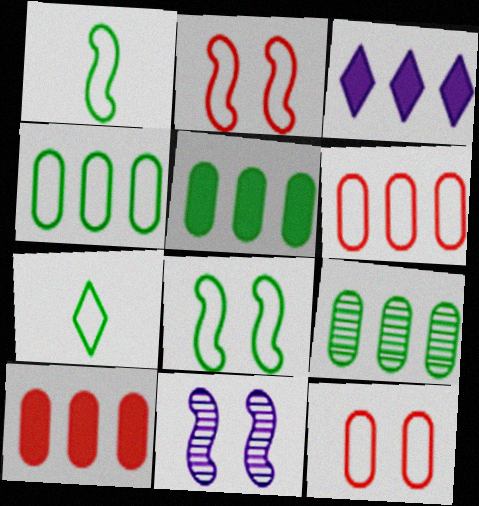[[4, 5, 9], 
[4, 7, 8], 
[7, 10, 11]]